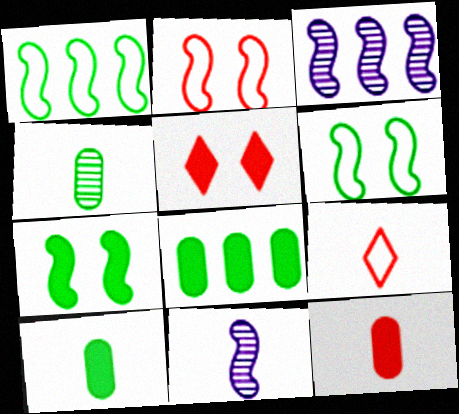[[9, 10, 11]]